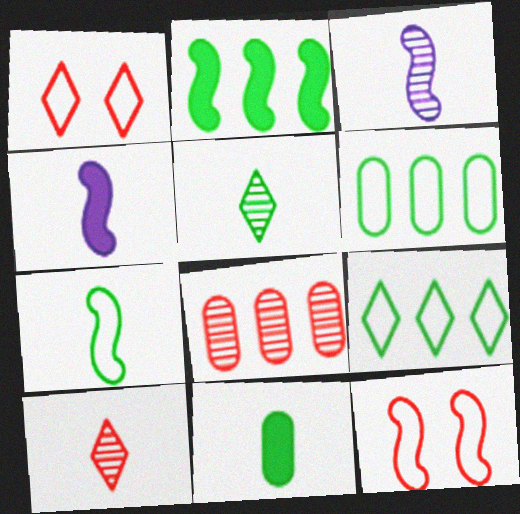[[2, 3, 12], 
[5, 7, 11]]